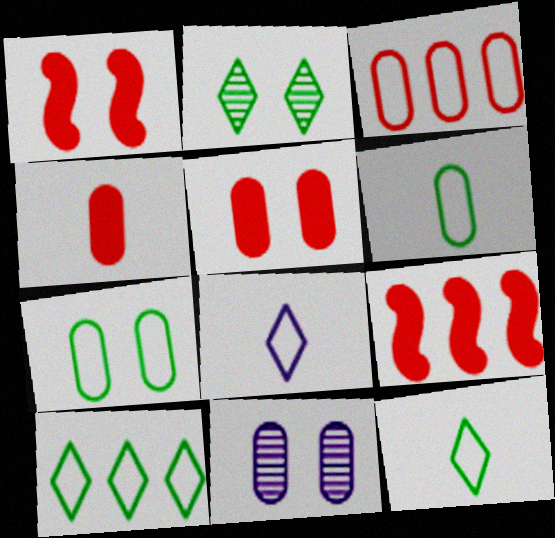[[5, 7, 11], 
[9, 11, 12]]